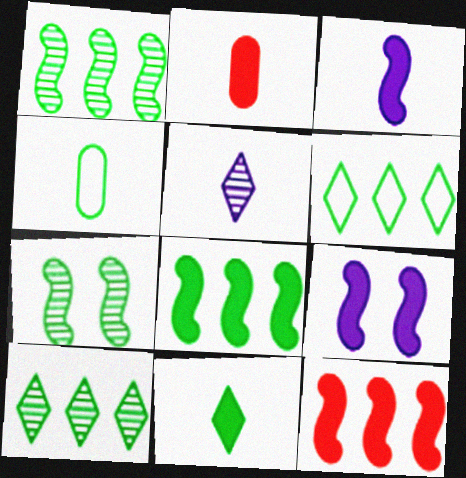[[2, 3, 11]]